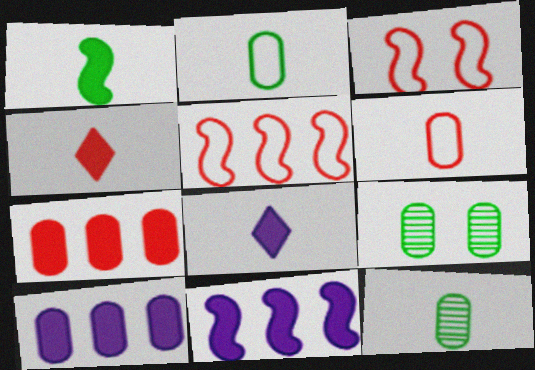[[5, 8, 9], 
[6, 9, 10]]